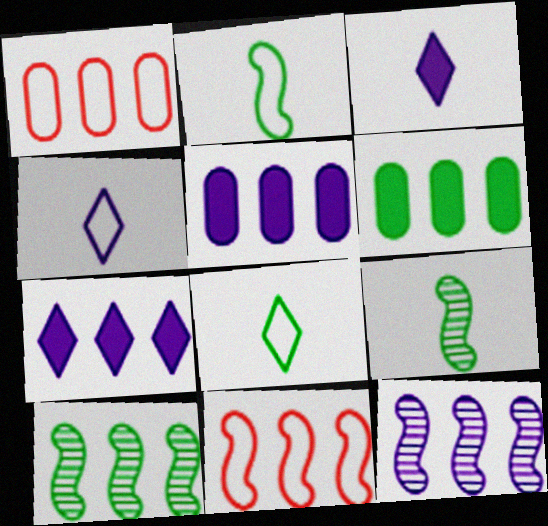[[1, 7, 10]]